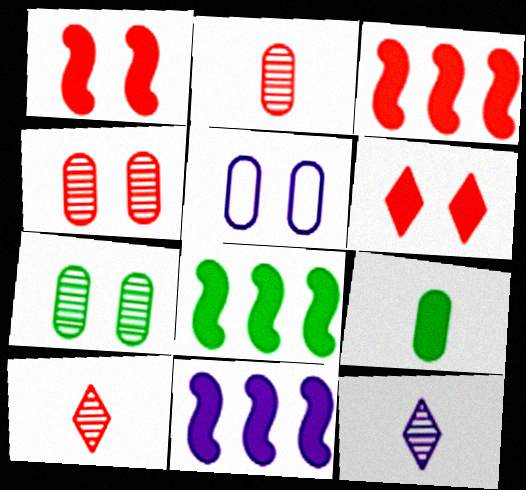[[3, 8, 11], 
[5, 8, 10], 
[5, 11, 12], 
[6, 9, 11]]